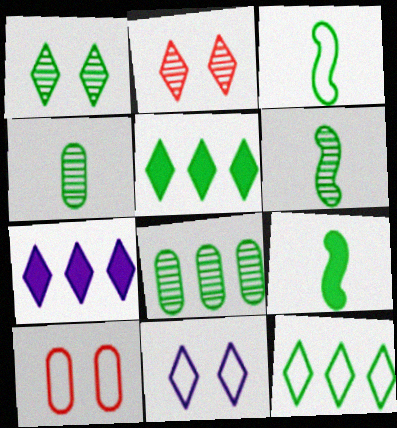[[1, 6, 8], 
[3, 6, 9], 
[6, 7, 10]]